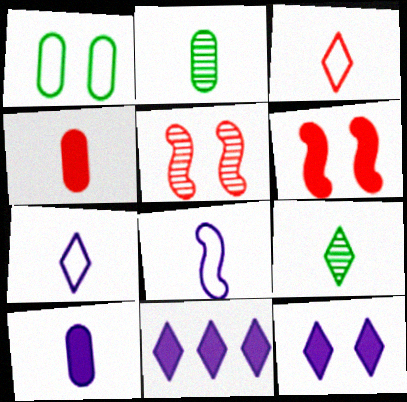[[1, 5, 12], 
[4, 8, 9]]